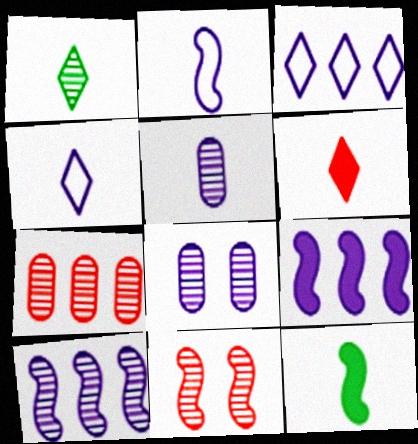[[1, 4, 6], 
[4, 8, 9]]